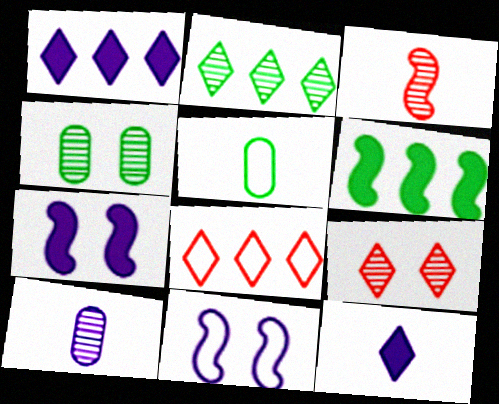[[1, 2, 8], 
[1, 10, 11], 
[3, 5, 12], 
[3, 6, 11], 
[5, 8, 11]]